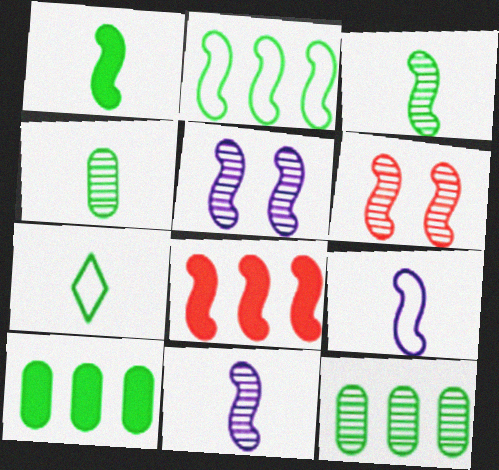[[1, 4, 7]]